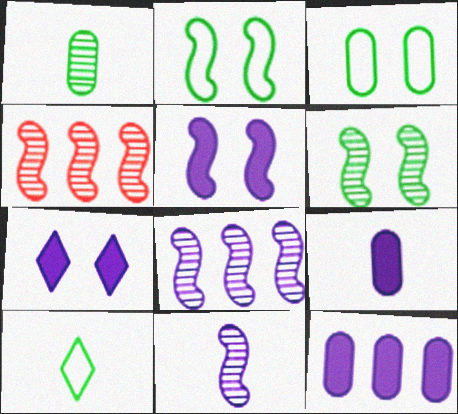[[4, 6, 11]]